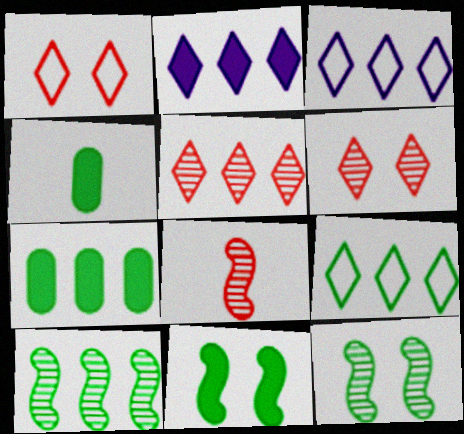[[2, 5, 9], 
[4, 9, 12], 
[7, 9, 10]]